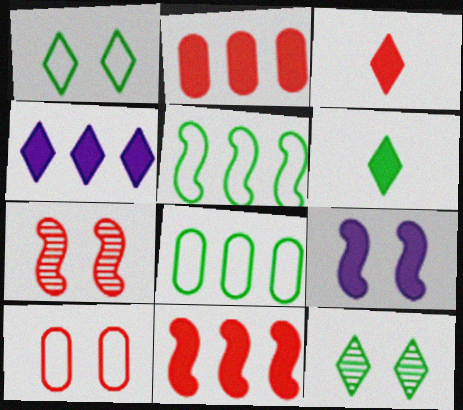[[2, 6, 9], 
[9, 10, 12]]